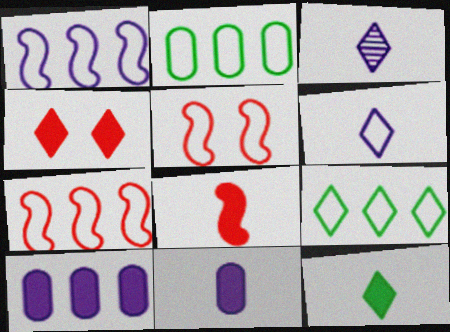[[2, 5, 6], 
[3, 4, 9], 
[8, 11, 12]]